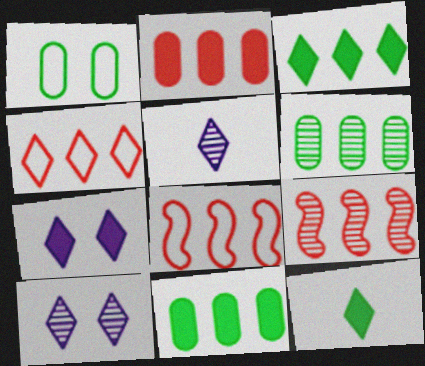[[2, 4, 9], 
[4, 10, 12]]